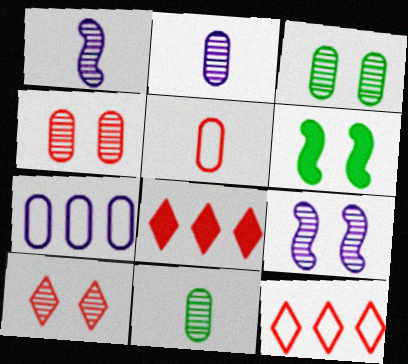[[2, 6, 12], 
[3, 9, 10]]